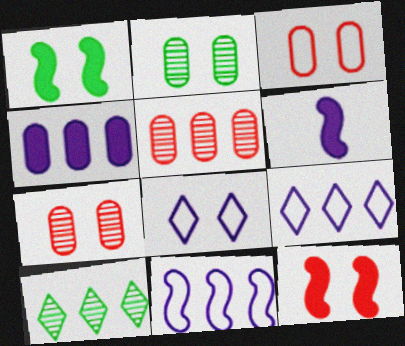[[1, 7, 8], 
[2, 8, 12], 
[3, 6, 10]]